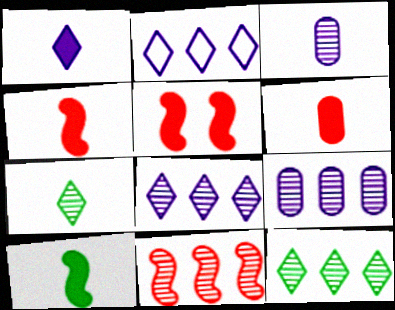[[1, 6, 10], 
[9, 11, 12]]